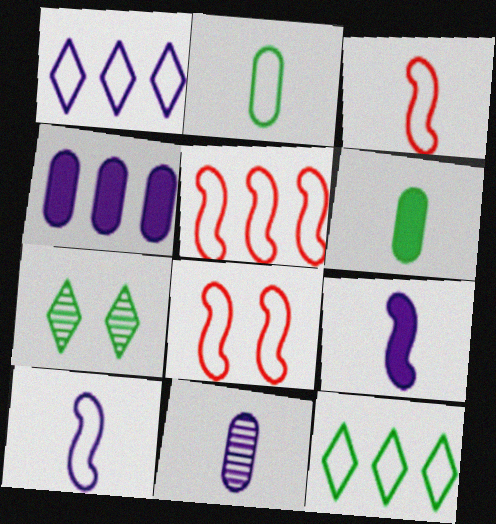[[1, 2, 8], 
[3, 4, 7], 
[3, 5, 8]]